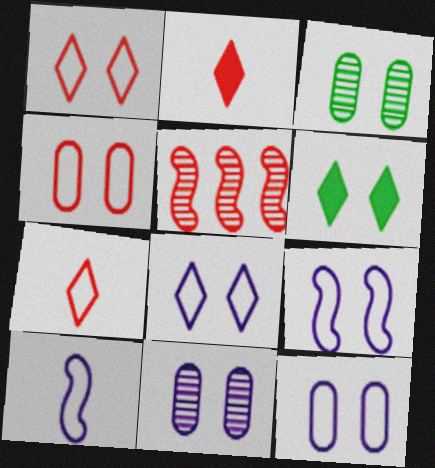[[2, 4, 5], 
[8, 9, 12]]